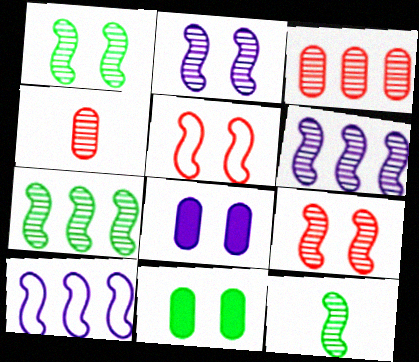[[1, 2, 9], 
[1, 7, 12], 
[6, 9, 12]]